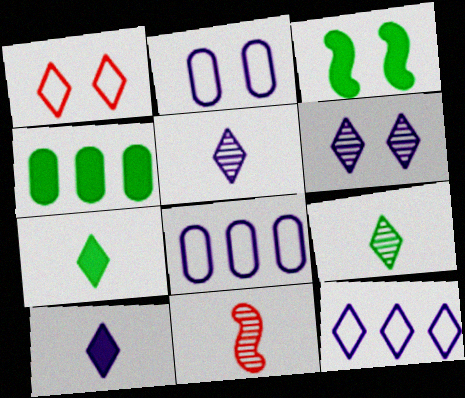[[3, 4, 7], 
[6, 10, 12]]